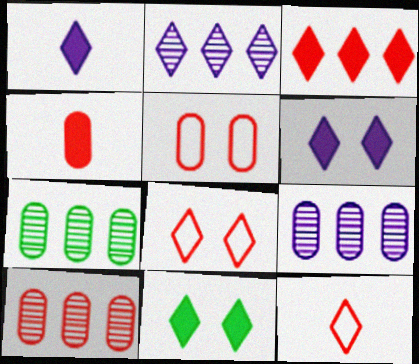[[1, 3, 11], 
[2, 11, 12], 
[4, 5, 10], 
[7, 9, 10]]